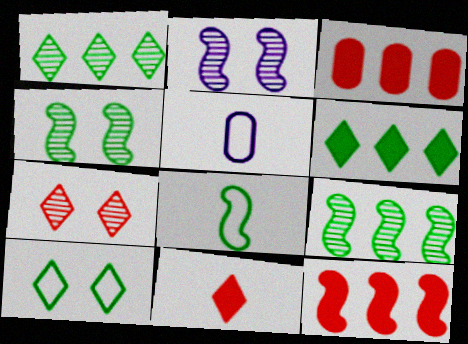[[2, 8, 12]]